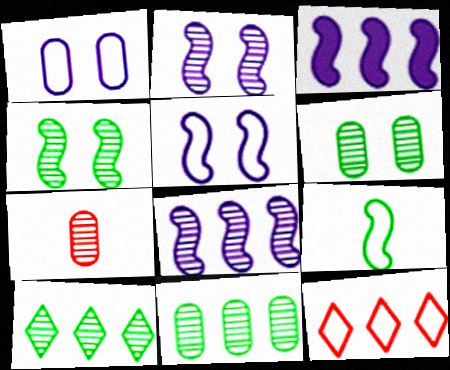[[1, 9, 12], 
[2, 7, 10], 
[3, 11, 12]]